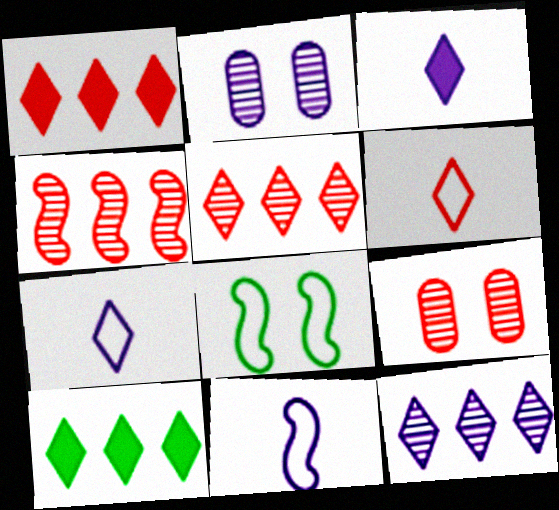[[9, 10, 11]]